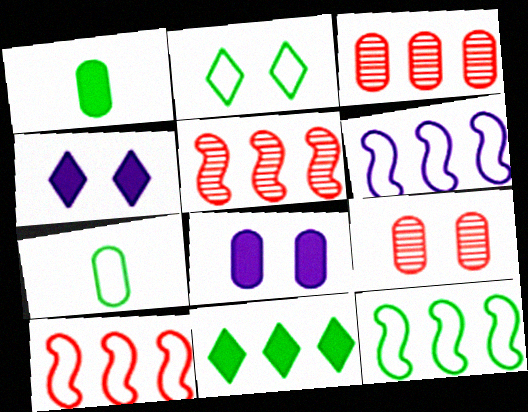[[2, 7, 12], 
[3, 6, 11], 
[3, 7, 8], 
[4, 5, 7], 
[6, 10, 12]]